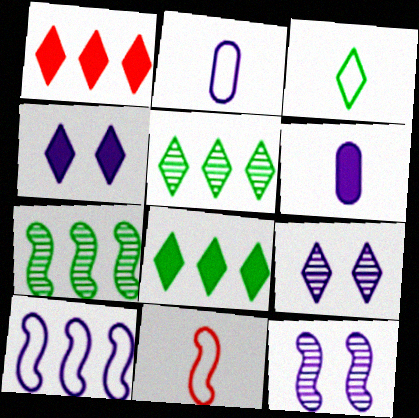[[1, 3, 9], 
[2, 3, 11], 
[6, 9, 10]]